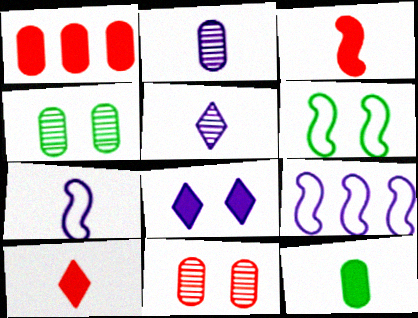[[1, 5, 6], 
[2, 8, 9], 
[4, 9, 10], 
[6, 8, 11]]